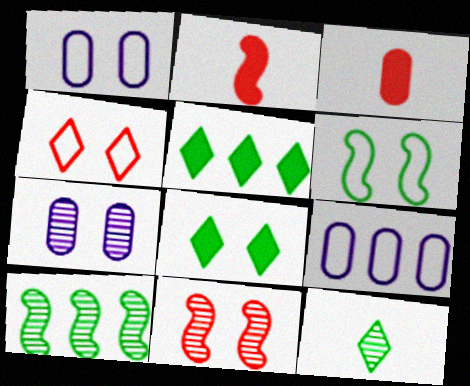[[1, 4, 6], 
[1, 8, 11]]